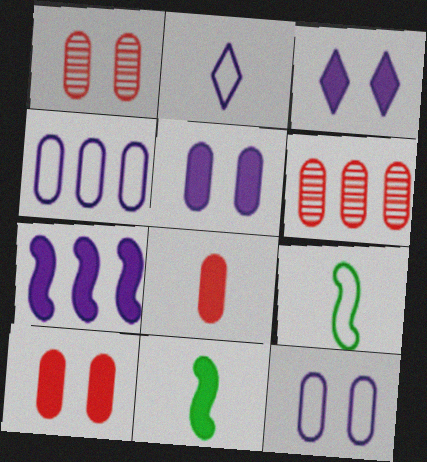[[3, 6, 9]]